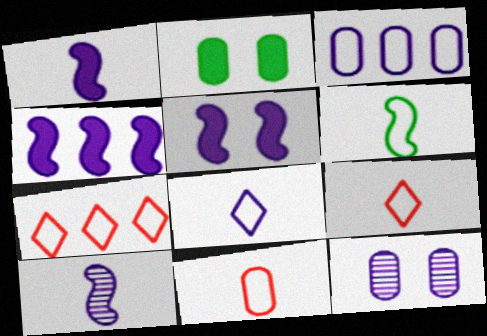[[1, 4, 5], 
[2, 7, 10], 
[4, 8, 12], 
[6, 8, 11]]